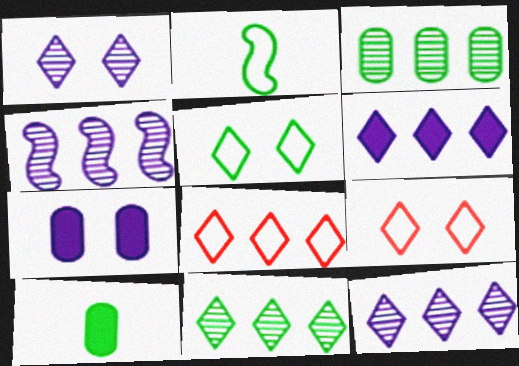[[4, 9, 10], 
[6, 8, 11]]